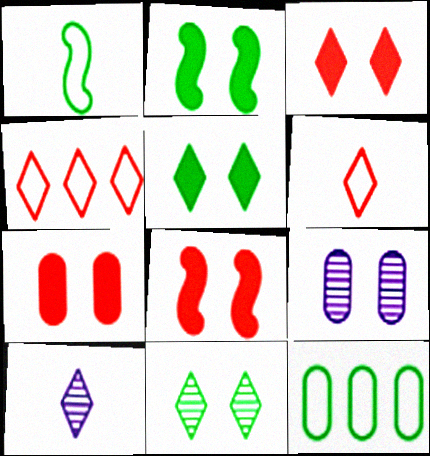[[3, 7, 8], 
[4, 5, 10], 
[8, 10, 12]]